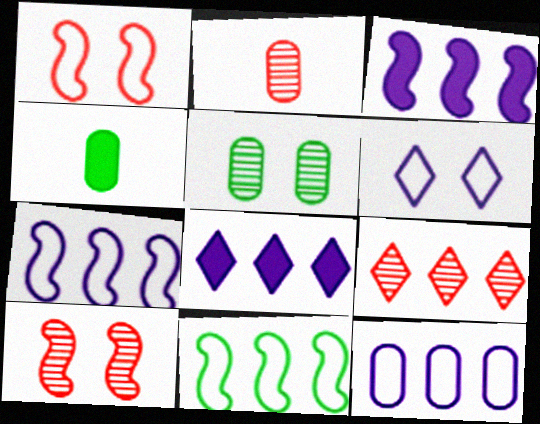[[2, 9, 10]]